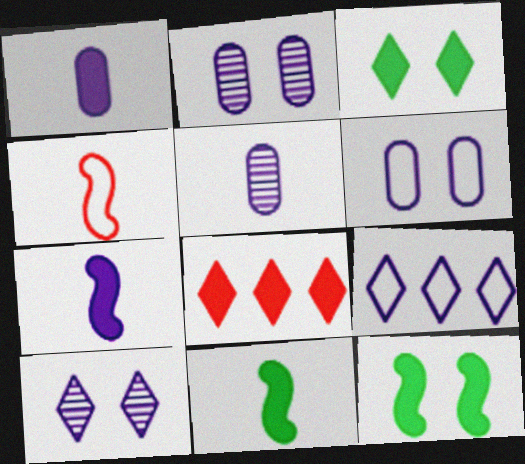[[1, 8, 12], 
[2, 7, 9]]